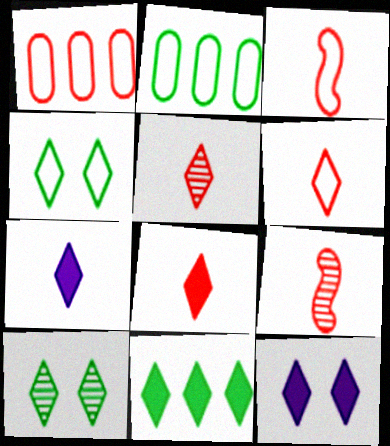[[2, 9, 12], 
[5, 6, 8], 
[8, 11, 12]]